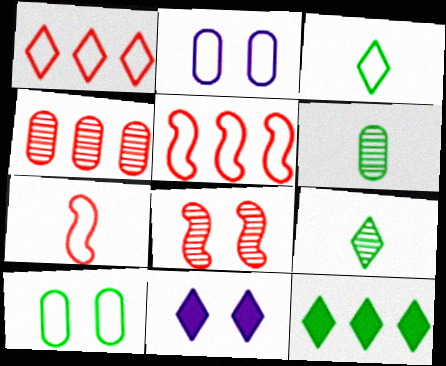[[1, 9, 11], 
[2, 3, 5], 
[5, 6, 11], 
[8, 10, 11]]